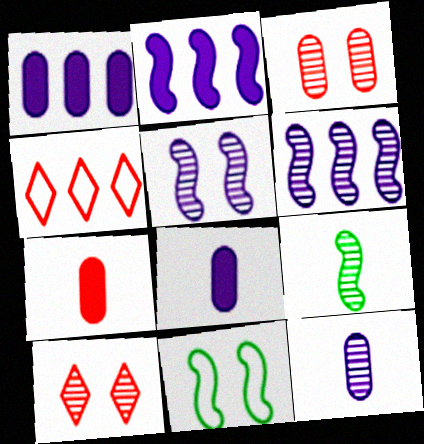[]